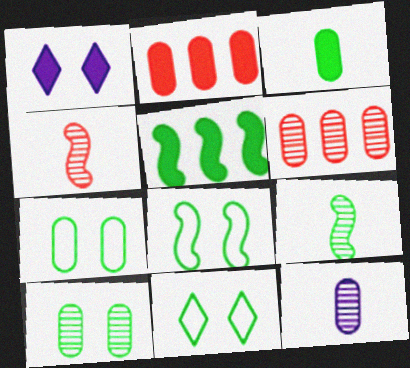[[2, 7, 12], 
[5, 8, 9], 
[6, 10, 12], 
[7, 8, 11]]